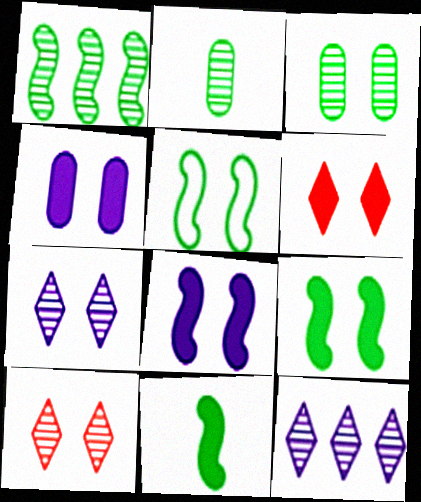[[1, 5, 11], 
[4, 5, 10], 
[4, 6, 9]]